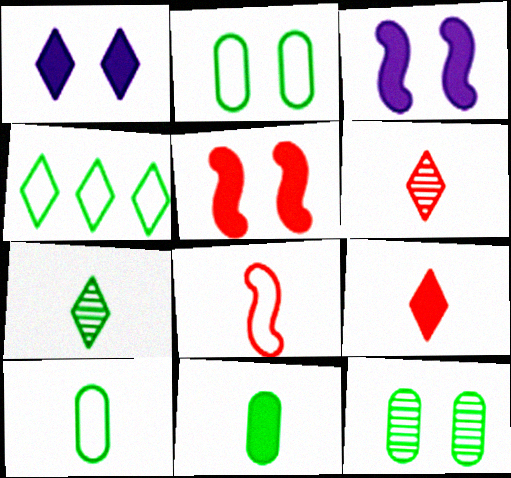[[1, 4, 6]]